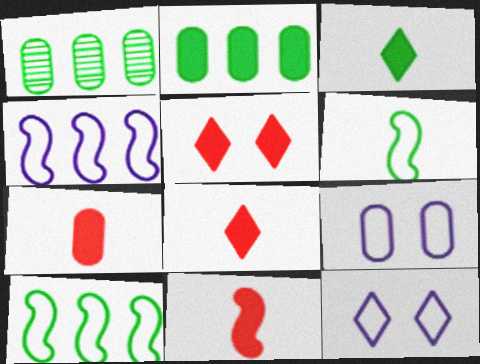[[1, 7, 9], 
[1, 11, 12], 
[7, 8, 11]]